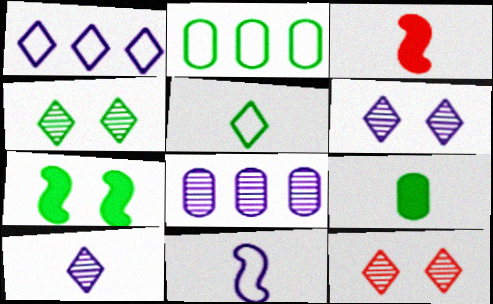[[2, 3, 6], 
[4, 6, 12]]